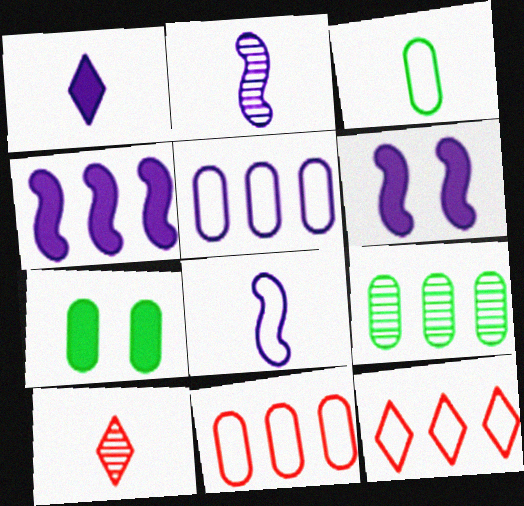[[2, 7, 12], 
[3, 7, 9], 
[4, 9, 12]]